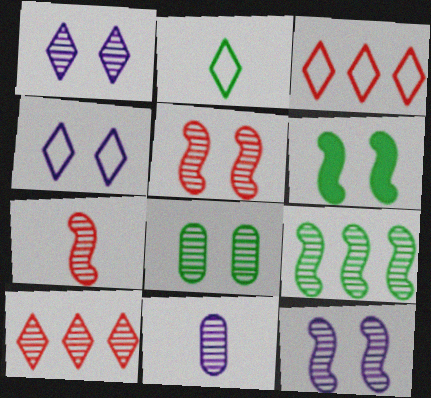[[1, 5, 8], 
[2, 3, 4], 
[3, 6, 11], 
[7, 9, 12]]